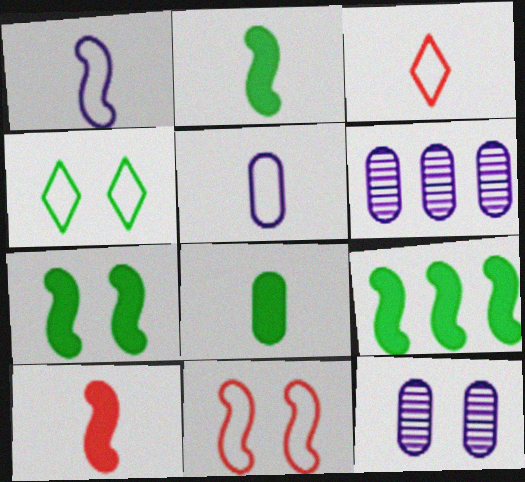[[2, 7, 9], 
[3, 6, 7], 
[3, 9, 12], 
[4, 6, 10]]